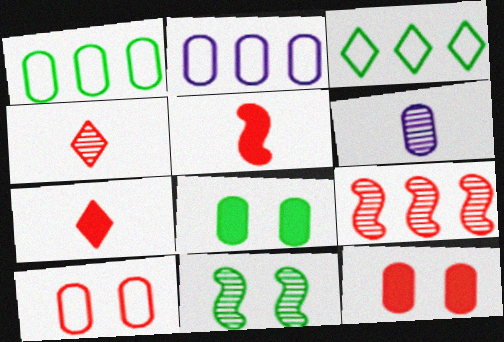[[1, 6, 12], 
[2, 7, 11], 
[7, 9, 10]]